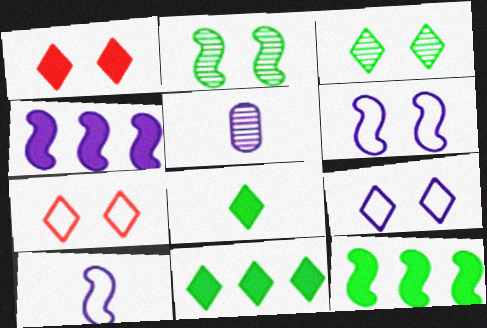[[1, 3, 9], 
[4, 5, 9], 
[5, 7, 12]]